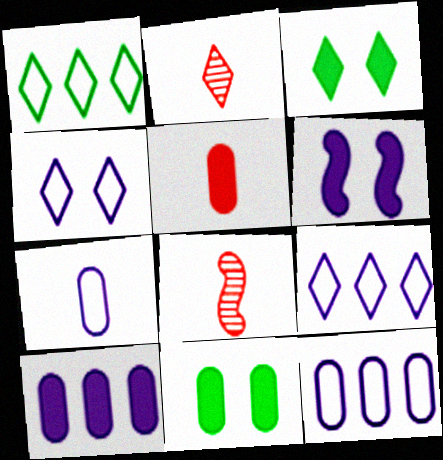[[2, 3, 9], 
[3, 8, 12], 
[5, 10, 11], 
[8, 9, 11]]